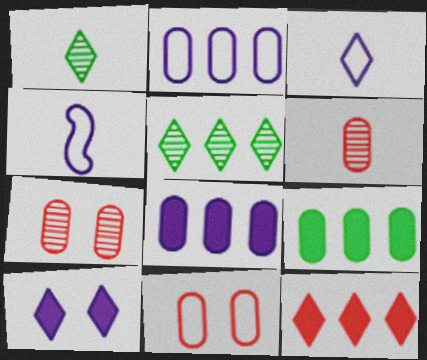[]